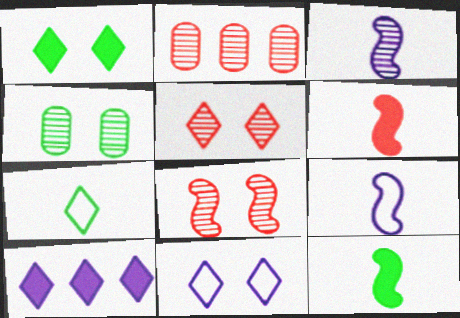[[1, 2, 9], 
[1, 5, 11], 
[2, 11, 12], 
[5, 7, 10]]